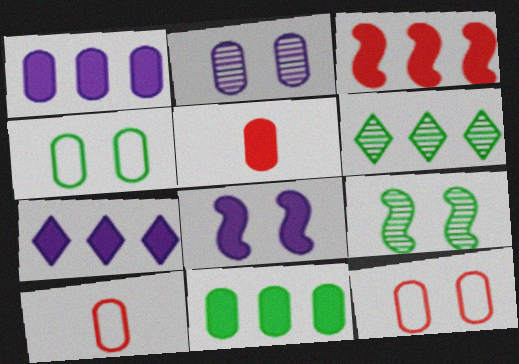[[2, 10, 11], 
[3, 7, 11], 
[6, 8, 10], 
[7, 9, 10]]